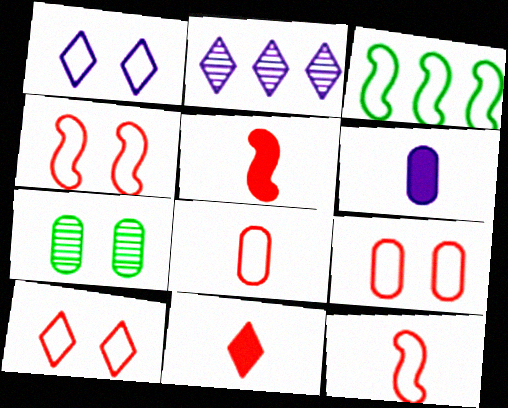[[1, 3, 8], 
[4, 9, 10]]